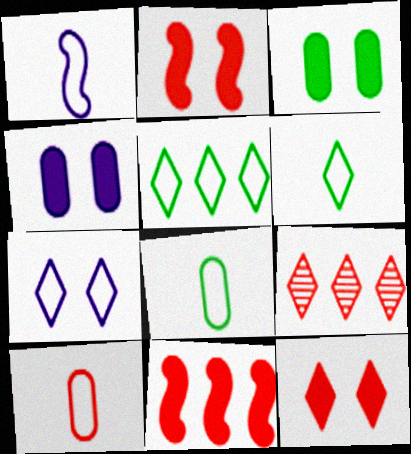[[1, 3, 9], 
[1, 6, 10], 
[2, 9, 10]]